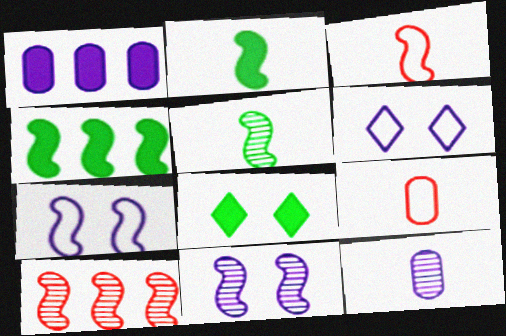[[2, 7, 10], 
[3, 4, 11], 
[5, 10, 11]]